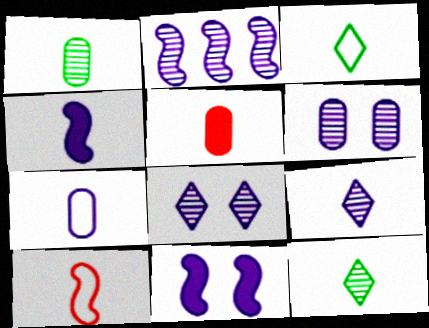[[1, 5, 7], 
[2, 6, 9], 
[3, 7, 10], 
[4, 7, 9]]